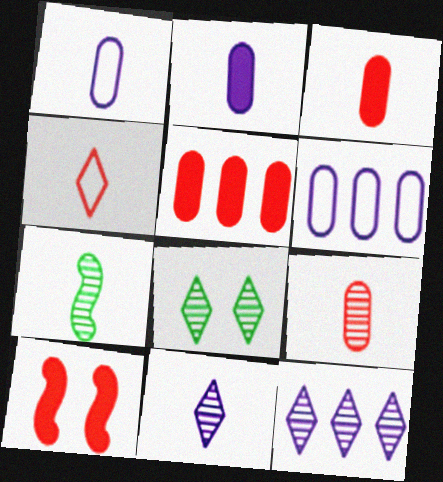[[2, 4, 7], 
[7, 9, 11]]